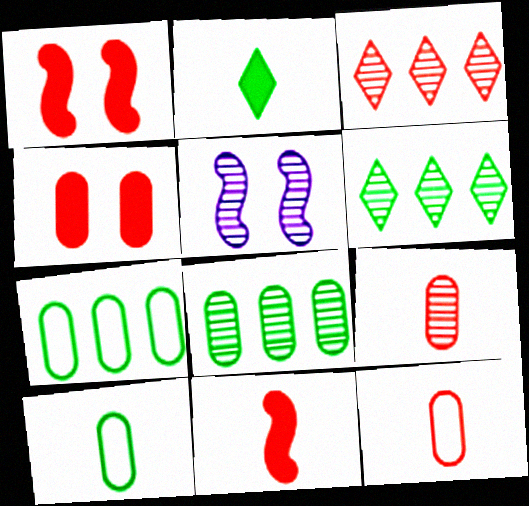[[1, 3, 12], 
[5, 6, 9]]